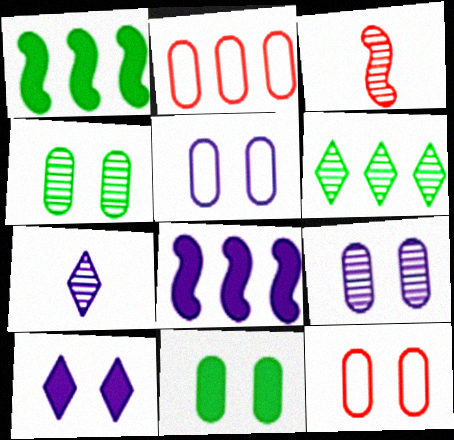[[1, 7, 12], 
[2, 6, 8], 
[3, 6, 9], 
[5, 7, 8], 
[9, 11, 12]]